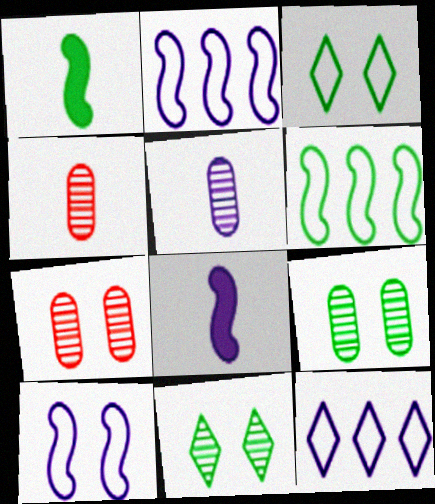[[1, 7, 12]]